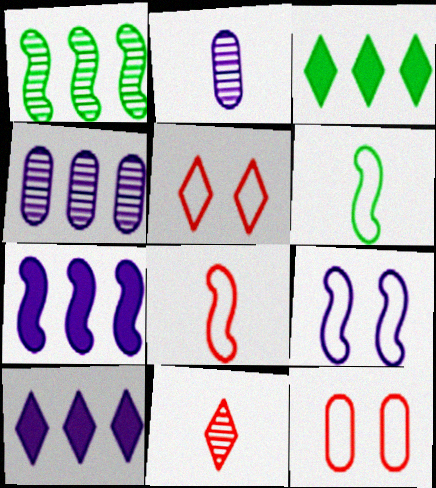[[2, 9, 10]]